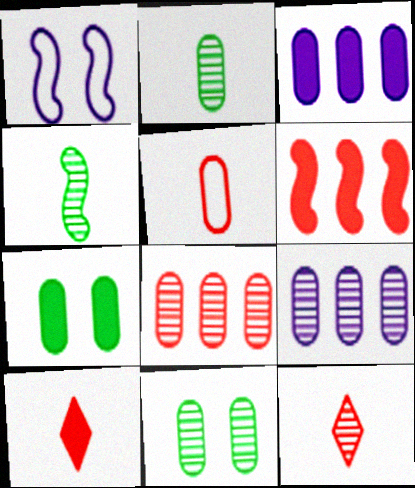[[1, 4, 6], 
[3, 5, 11], 
[5, 7, 9]]